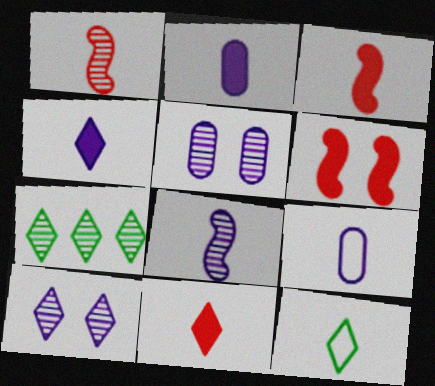[[1, 2, 12], 
[1, 5, 7], 
[4, 8, 9], 
[6, 7, 9]]